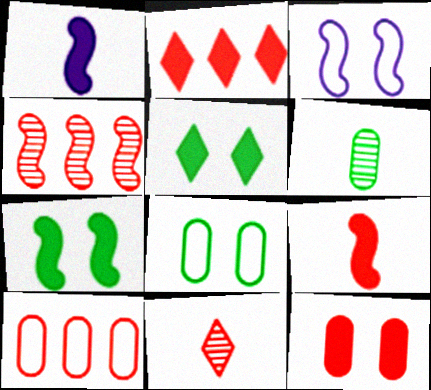[[2, 3, 6], 
[2, 4, 10], 
[2, 9, 12]]